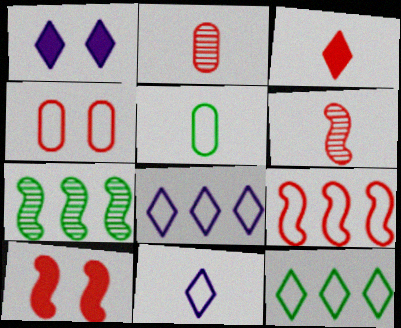[[6, 9, 10]]